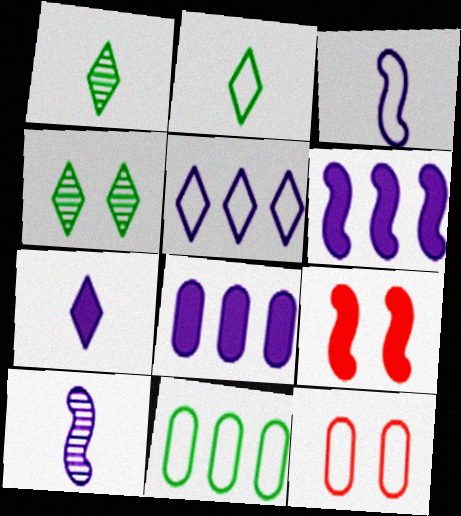[[1, 6, 12]]